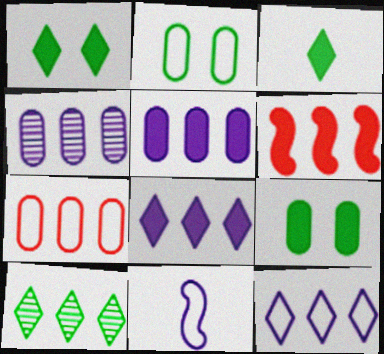[]